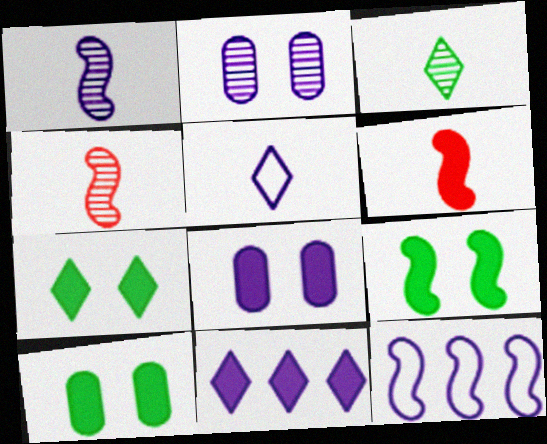[[4, 9, 12], 
[6, 10, 11], 
[7, 9, 10]]